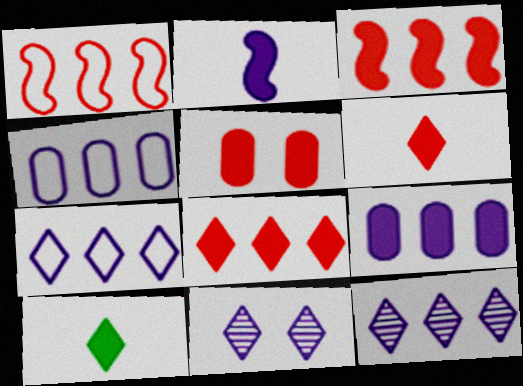[[2, 4, 11], 
[3, 5, 6]]